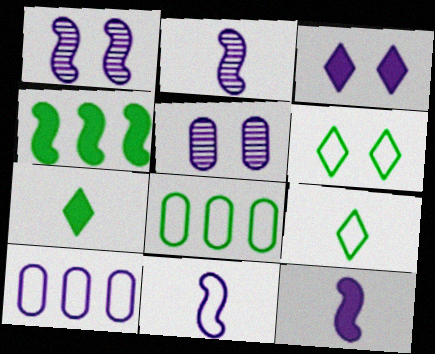[[2, 3, 10], 
[2, 11, 12]]